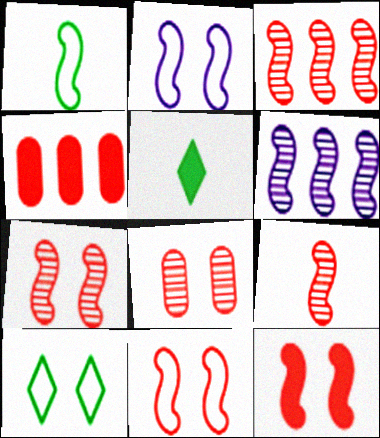[[1, 6, 12], 
[3, 7, 9], 
[7, 11, 12]]